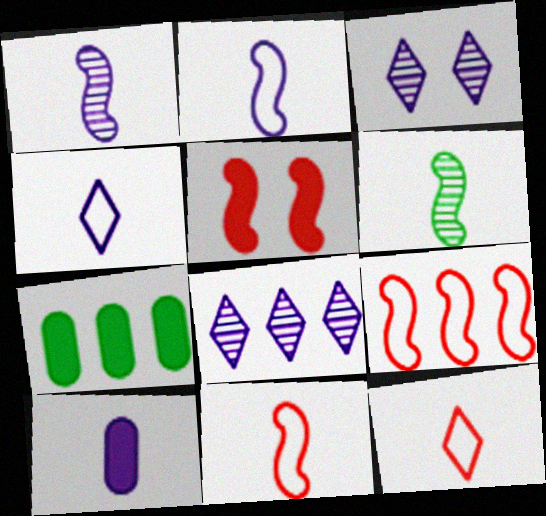[[1, 4, 10], 
[3, 7, 11], 
[6, 10, 12], 
[7, 8, 9]]